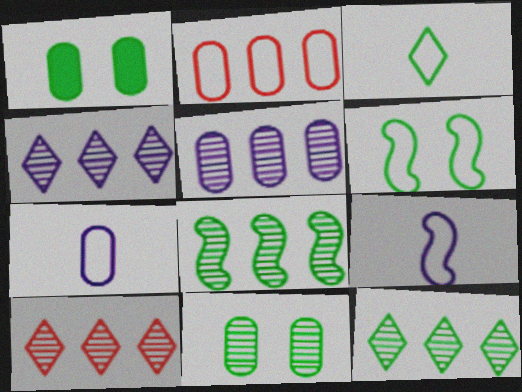[[1, 3, 8], 
[1, 9, 10], 
[4, 10, 12], 
[5, 8, 10]]